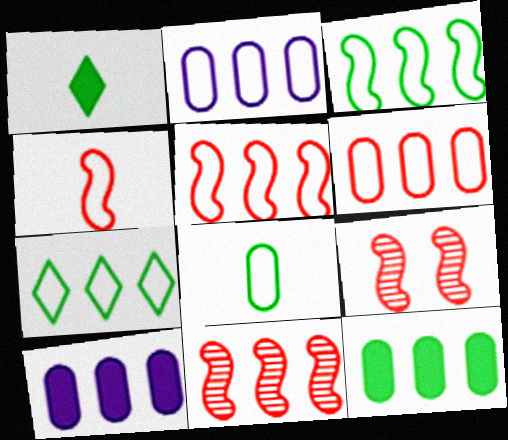[[1, 2, 9], 
[2, 5, 7], 
[7, 10, 11]]